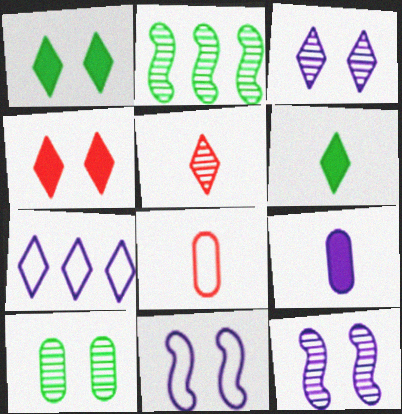[[1, 5, 7], 
[4, 10, 11], 
[7, 9, 12]]